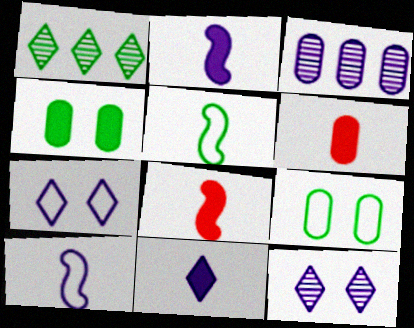[[1, 4, 5], 
[2, 3, 7], 
[3, 6, 9]]